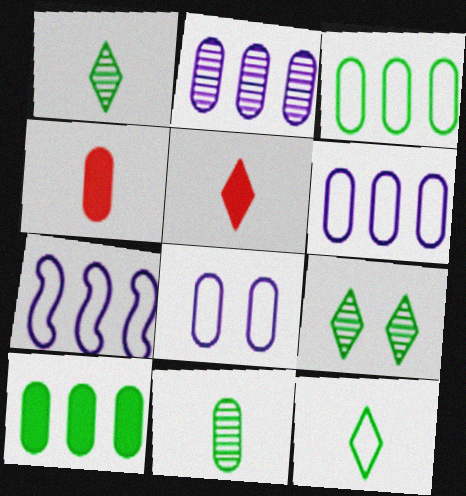[[4, 7, 9]]